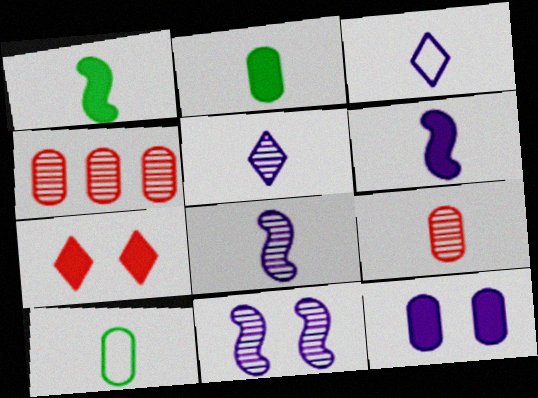[[1, 3, 9], 
[4, 10, 12]]